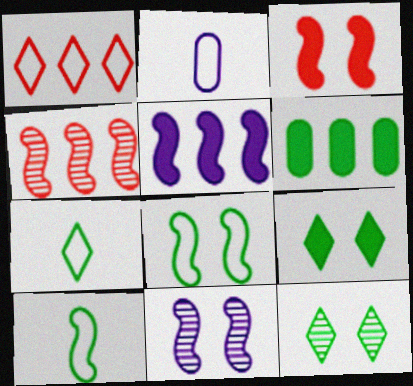[[1, 2, 8], 
[2, 4, 9], 
[3, 8, 11], 
[6, 10, 12]]